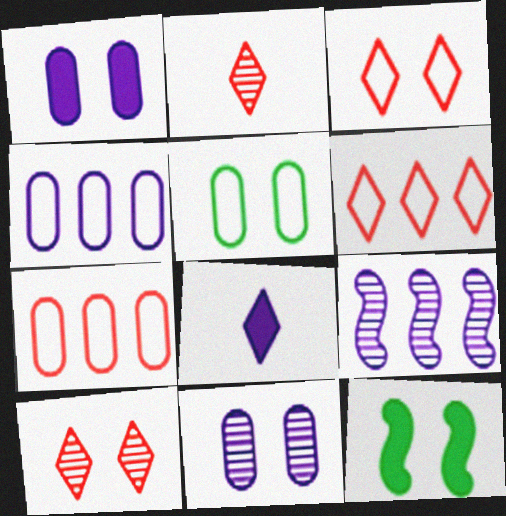[[2, 4, 12], 
[3, 11, 12]]